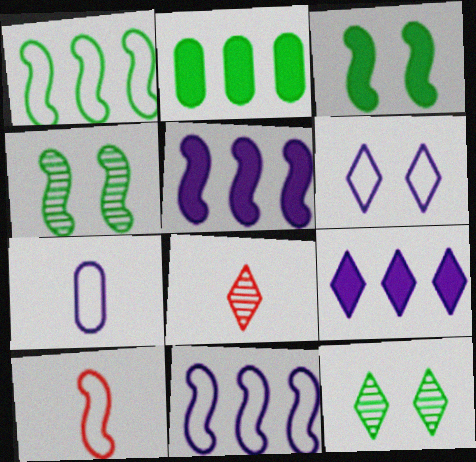[[4, 5, 10], 
[6, 7, 11]]